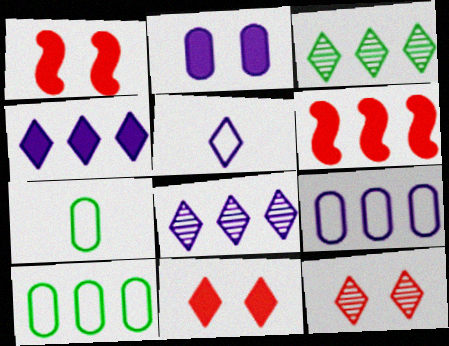[[1, 7, 8], 
[3, 5, 11], 
[3, 6, 9], 
[6, 8, 10]]